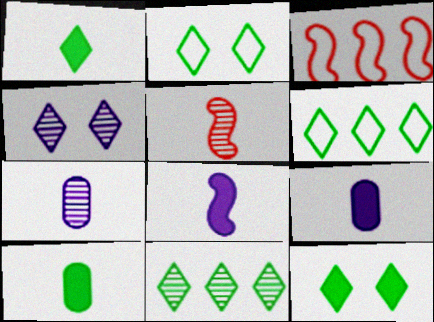[[1, 2, 11], 
[3, 4, 10], 
[3, 7, 12]]